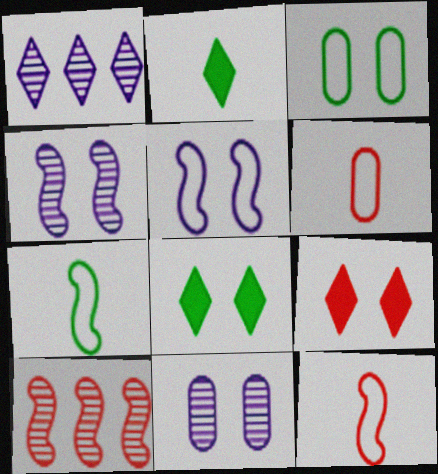[[3, 4, 9], 
[6, 9, 10]]